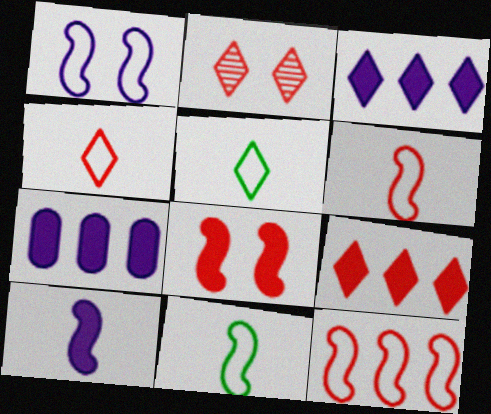[[1, 11, 12], 
[2, 3, 5], 
[2, 4, 9], 
[2, 7, 11]]